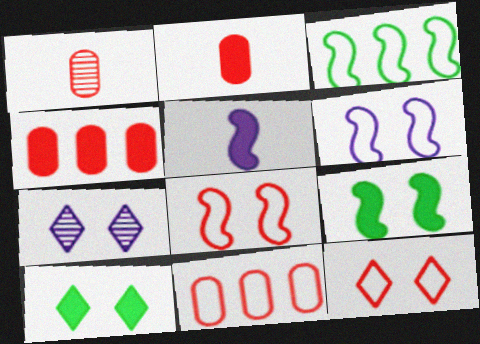[[2, 3, 7], 
[4, 5, 10], 
[7, 10, 12]]